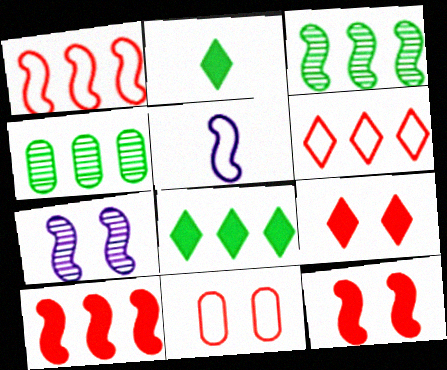[[3, 5, 12], 
[4, 5, 9]]